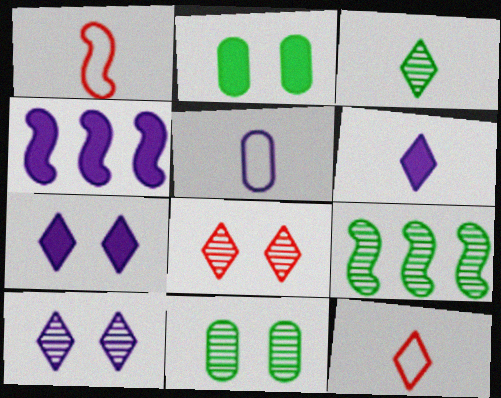[[3, 6, 12], 
[3, 9, 11], 
[4, 5, 10], 
[4, 11, 12]]